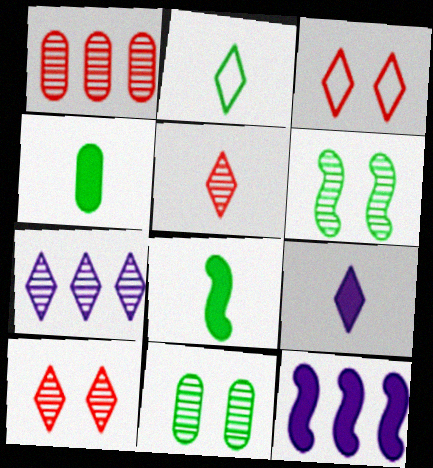[[2, 5, 9]]